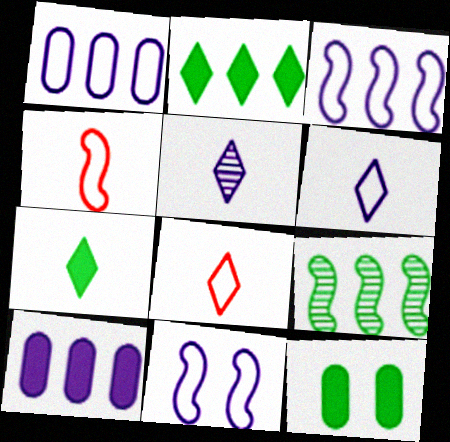[[1, 6, 11], 
[5, 7, 8], 
[5, 10, 11]]